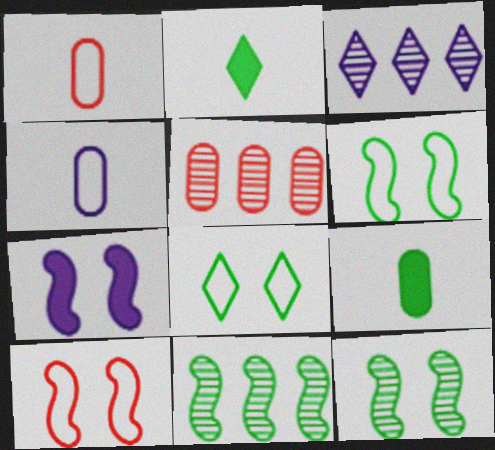[[3, 4, 7], 
[3, 5, 11], 
[3, 9, 10], 
[7, 10, 12], 
[8, 9, 11]]